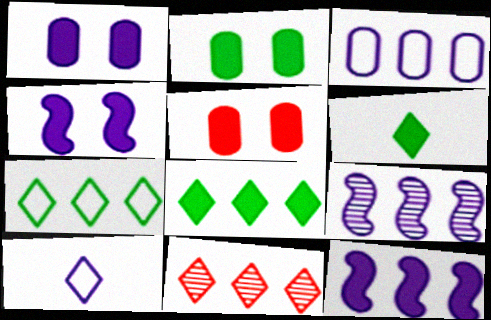[[1, 2, 5], 
[1, 9, 10], 
[5, 6, 12]]